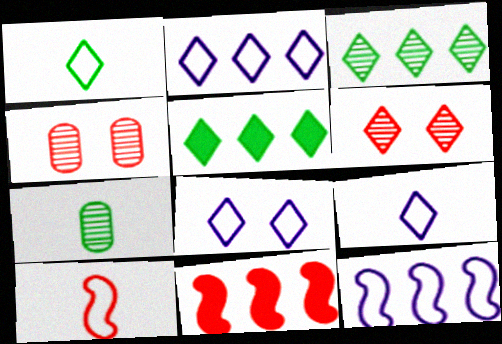[[2, 8, 9], 
[5, 6, 9], 
[7, 8, 11]]